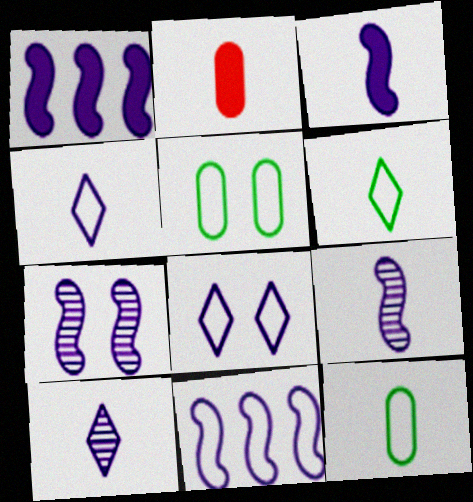[[2, 6, 9], 
[3, 7, 11]]